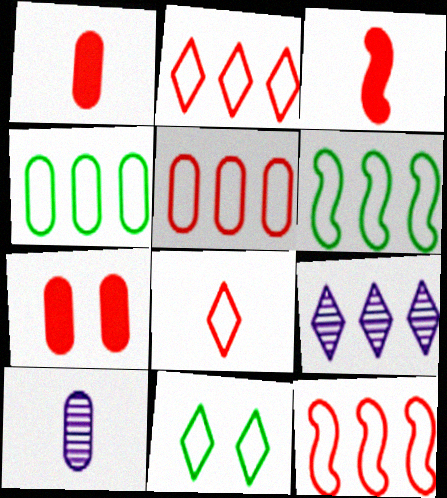[[2, 5, 12], 
[4, 7, 10]]